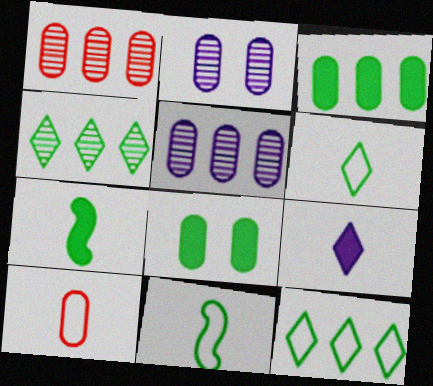[[2, 3, 10], 
[4, 8, 11], 
[5, 8, 10]]